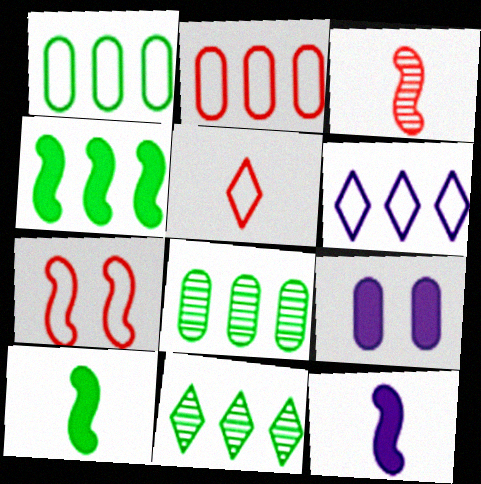[[1, 4, 11], 
[2, 5, 7]]